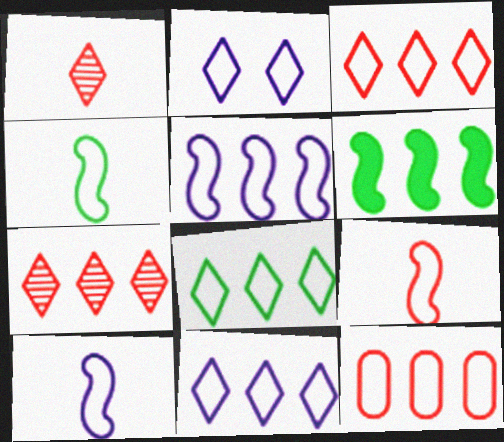[[2, 4, 12], 
[3, 8, 11], 
[4, 9, 10], 
[5, 8, 12]]